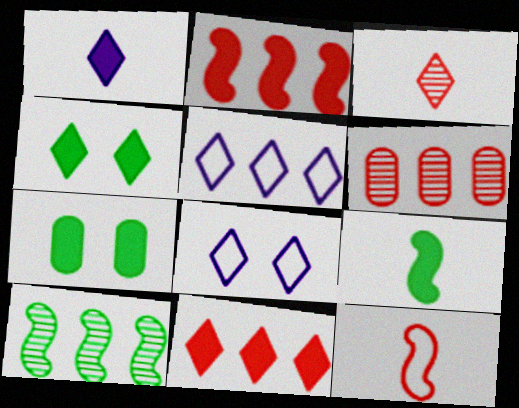[[1, 2, 7], 
[1, 4, 11], 
[3, 4, 5], 
[6, 8, 9]]